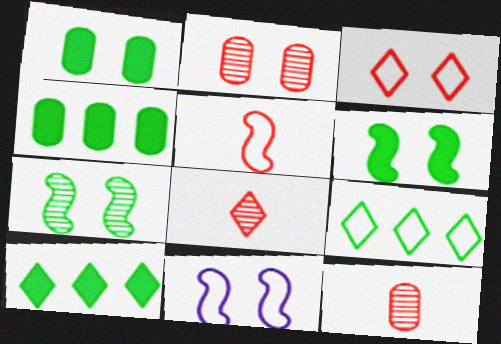[[4, 8, 11], 
[10, 11, 12]]